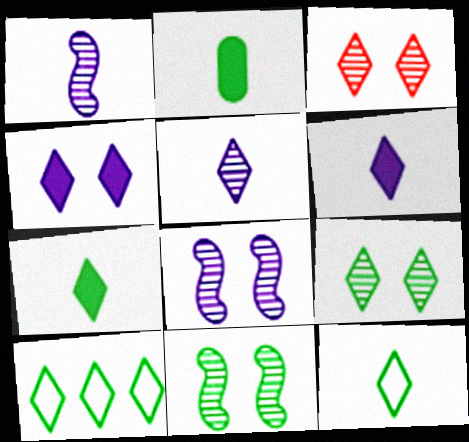[[2, 10, 11], 
[3, 6, 10], 
[7, 9, 10]]